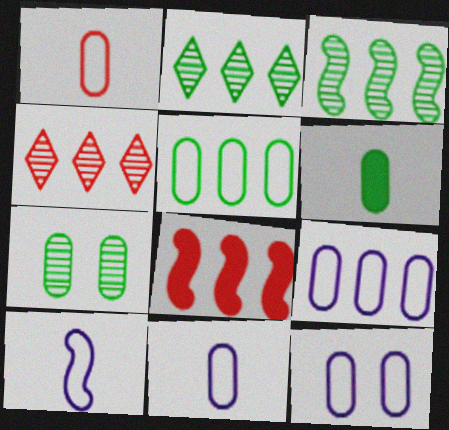[[1, 5, 12], 
[2, 8, 9], 
[5, 6, 7], 
[9, 11, 12]]